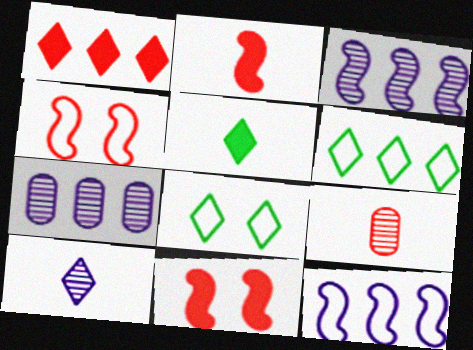[[1, 4, 9], 
[1, 8, 10], 
[2, 7, 8], 
[4, 5, 7]]